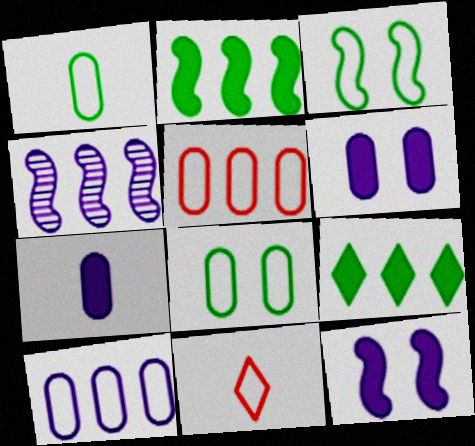[[3, 10, 11], 
[4, 5, 9]]